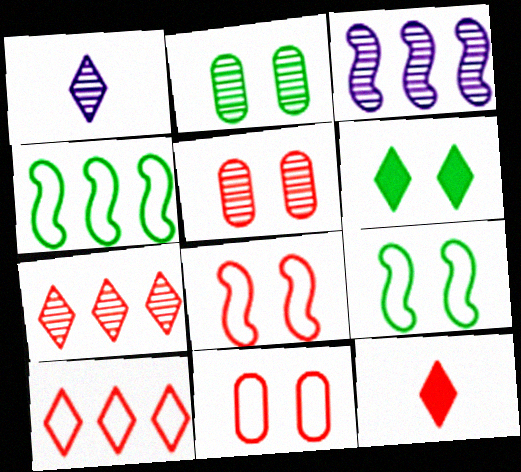[[1, 6, 10], 
[2, 6, 9]]